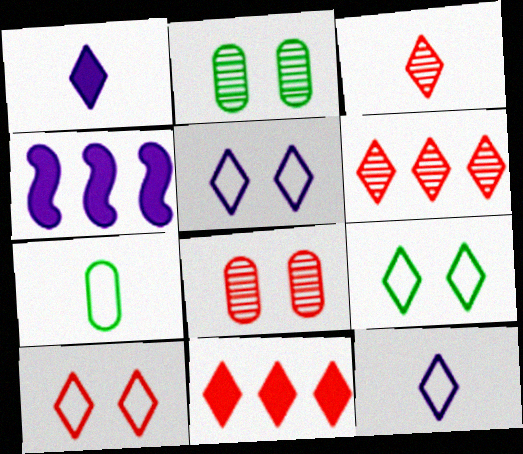[[1, 6, 9], 
[3, 10, 11], 
[5, 9, 10]]